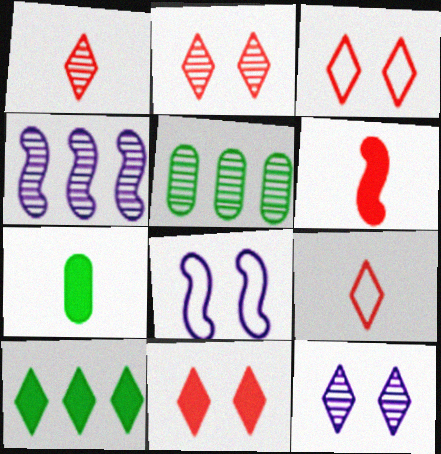[[2, 3, 11], 
[3, 4, 7], 
[9, 10, 12]]